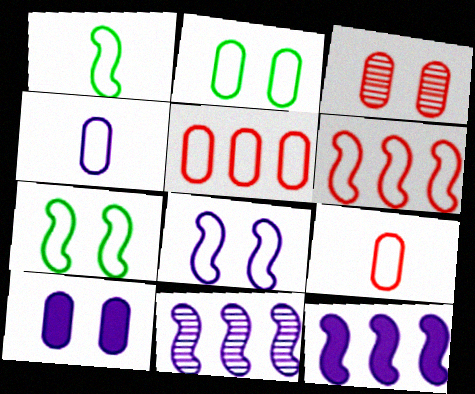[[1, 6, 8], 
[2, 3, 10], 
[2, 4, 5]]